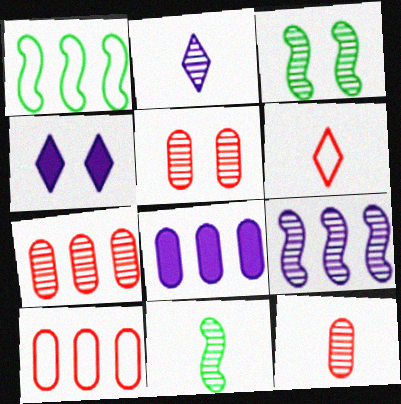[[1, 4, 12], 
[2, 3, 7], 
[2, 11, 12], 
[3, 6, 8], 
[4, 10, 11], 
[5, 7, 12]]